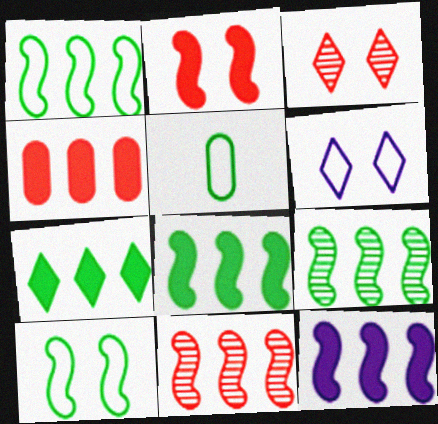[[1, 8, 9], 
[1, 11, 12], 
[3, 5, 12], 
[4, 7, 12]]